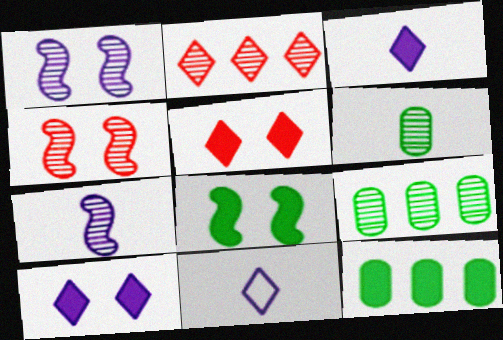[[1, 2, 6], 
[4, 11, 12]]